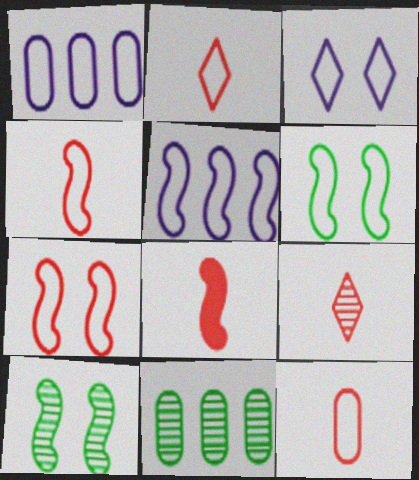[[1, 2, 6], 
[2, 4, 12], 
[3, 8, 11], 
[4, 5, 6], 
[5, 8, 10], 
[8, 9, 12]]